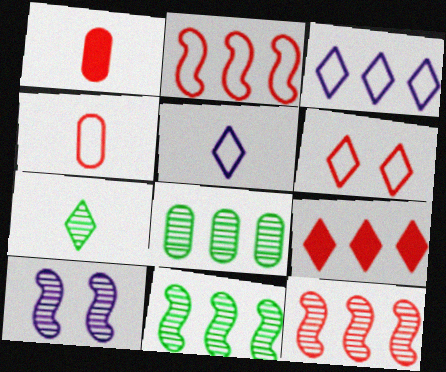[[1, 6, 12], 
[2, 4, 6]]